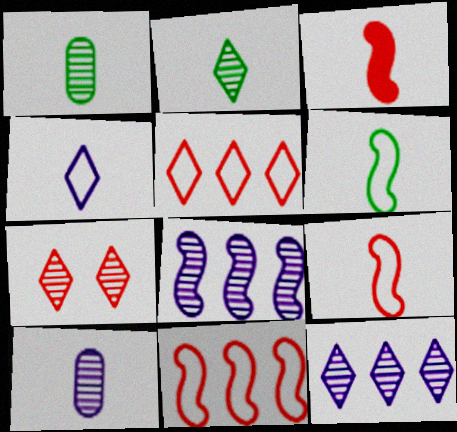[[1, 3, 4], 
[1, 7, 8], 
[2, 7, 12]]